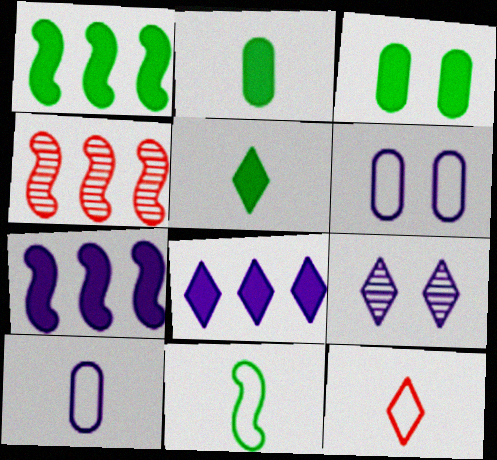[[1, 3, 5], 
[4, 5, 6], 
[7, 9, 10], 
[10, 11, 12]]